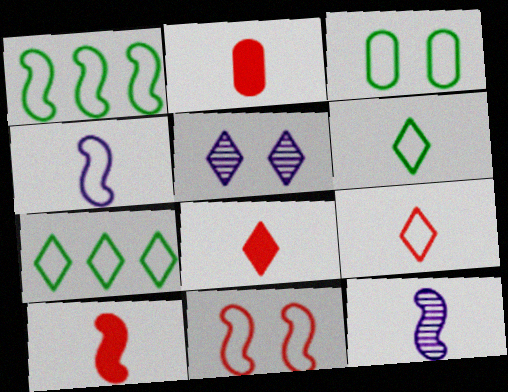[[1, 2, 5], 
[1, 3, 6], 
[1, 4, 11], 
[2, 6, 12], 
[2, 8, 10], 
[5, 7, 8]]